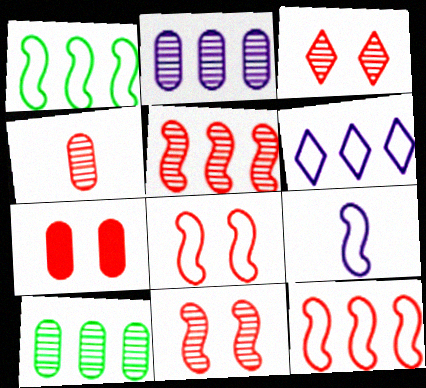[[1, 8, 9], 
[3, 4, 5], 
[3, 7, 8]]